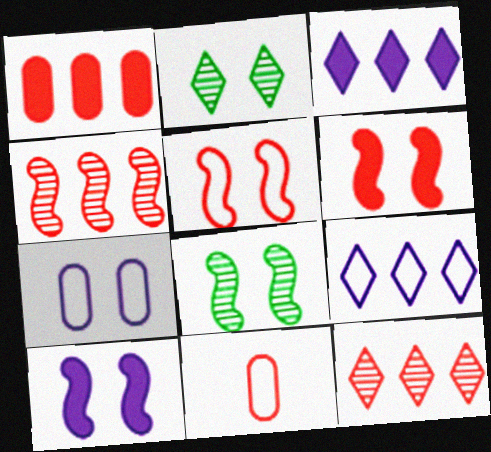[[2, 6, 7], 
[3, 8, 11], 
[5, 8, 10], 
[6, 11, 12]]